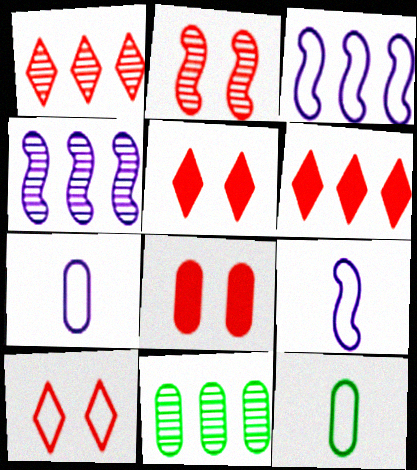[[1, 4, 11], 
[2, 8, 10], 
[3, 6, 11], 
[3, 10, 12], 
[4, 5, 12], 
[5, 9, 11], 
[7, 8, 11]]